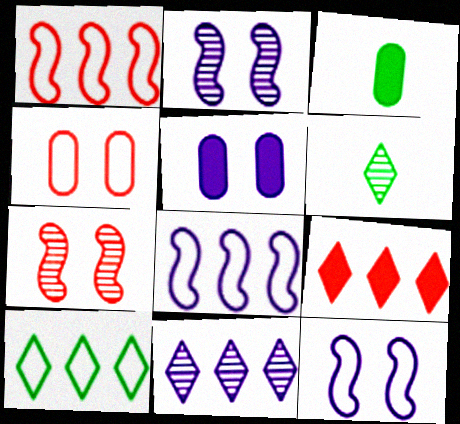[[1, 5, 6], 
[9, 10, 11]]